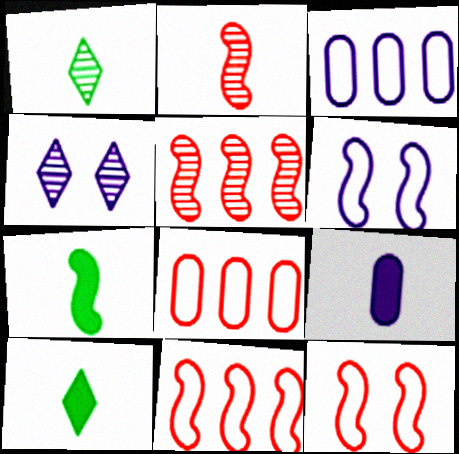[[4, 7, 8], 
[5, 6, 7]]